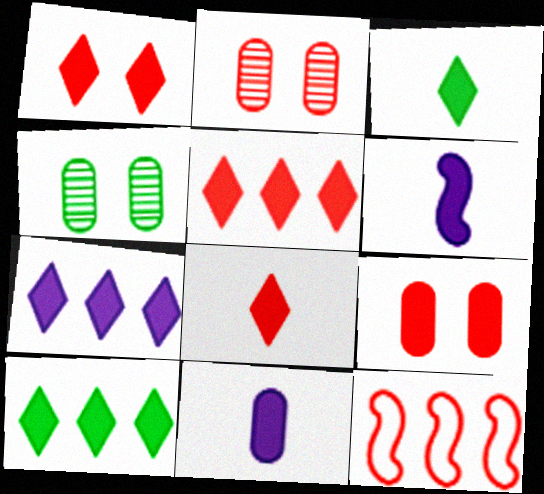[[1, 3, 7], 
[1, 5, 8], 
[2, 8, 12], 
[5, 7, 10], 
[6, 9, 10]]